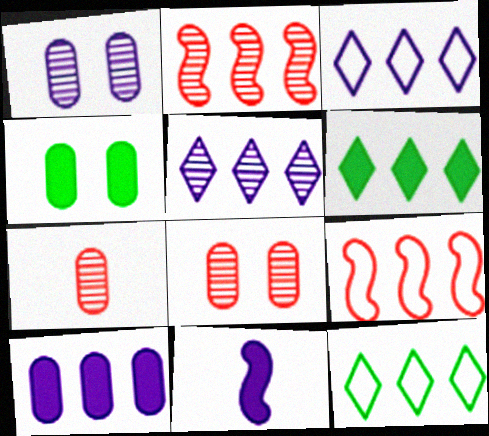[[1, 3, 11], 
[2, 10, 12], 
[8, 11, 12]]